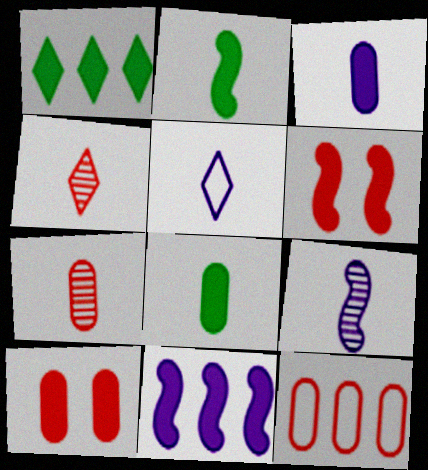[[1, 3, 6], 
[2, 5, 7], 
[2, 6, 11], 
[3, 5, 9], 
[4, 6, 12], 
[7, 10, 12]]